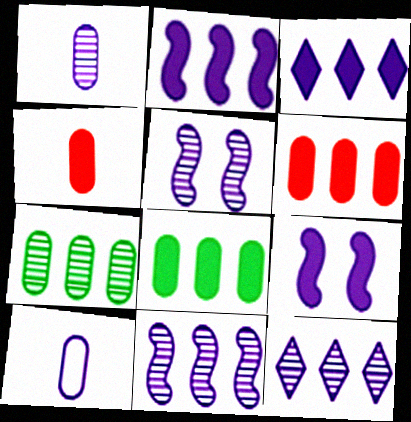[[1, 5, 12], 
[3, 5, 10], 
[9, 10, 12]]